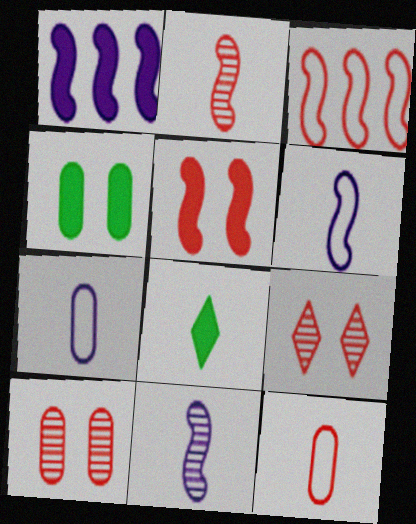[[2, 3, 5], 
[2, 7, 8], 
[8, 11, 12]]